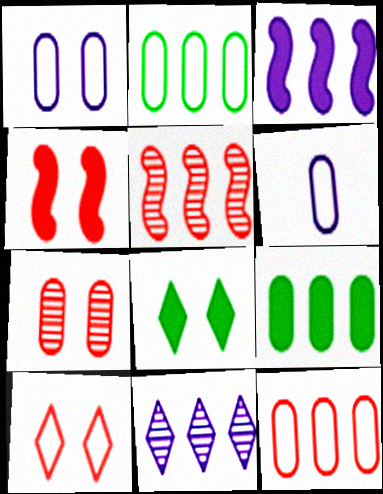[[4, 7, 10], 
[5, 6, 8], 
[6, 7, 9]]